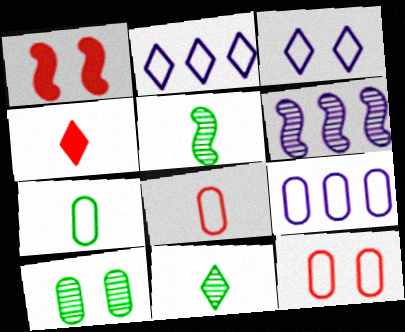[[1, 3, 10], 
[1, 9, 11], 
[7, 9, 12]]